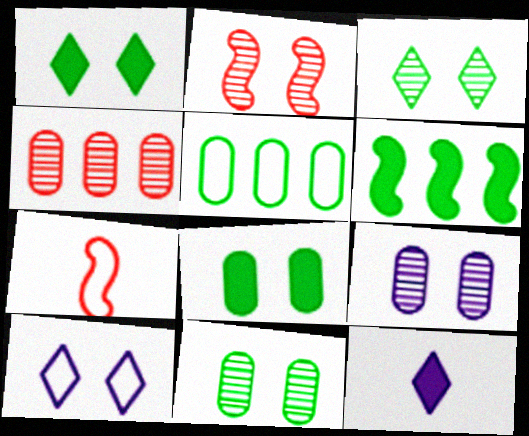[[2, 3, 9], 
[2, 5, 12], 
[2, 8, 10], 
[5, 7, 10]]